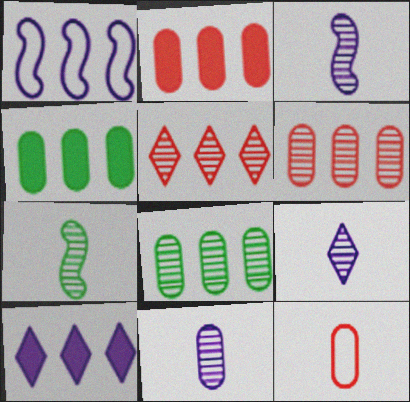[[1, 4, 5], 
[3, 9, 11]]